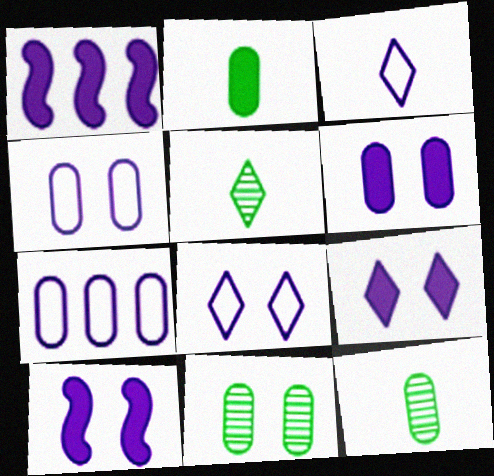[[6, 9, 10]]